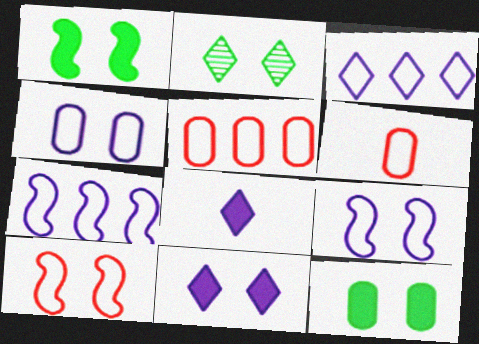[]